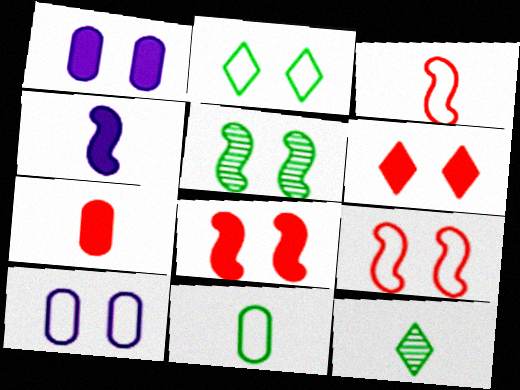[[2, 9, 10], 
[5, 6, 10]]